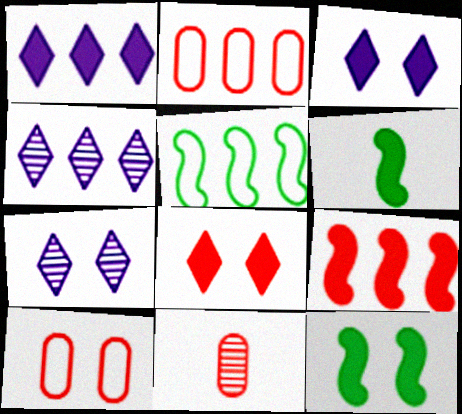[[2, 6, 7], 
[3, 5, 11], 
[4, 6, 10], 
[7, 10, 12]]